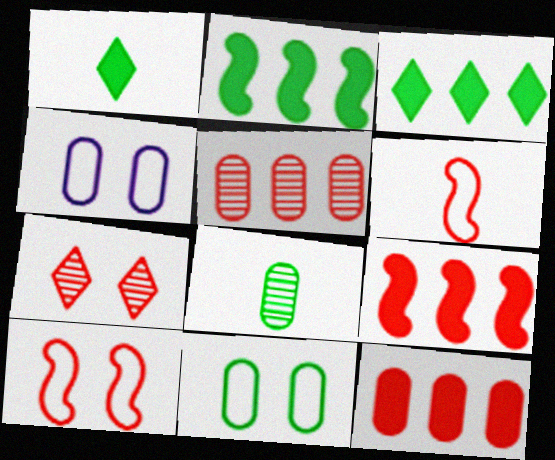[[4, 8, 12], 
[6, 7, 12]]